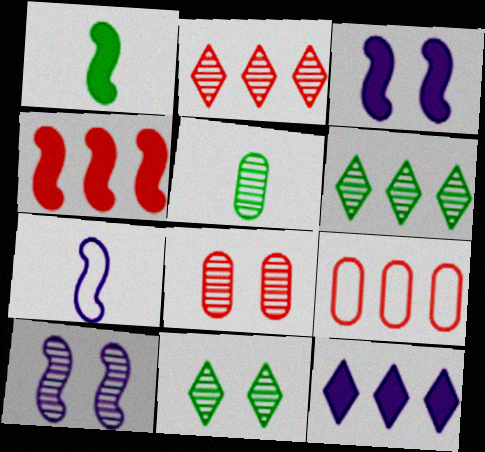[[1, 3, 4], 
[2, 4, 9], 
[2, 5, 10], 
[8, 10, 11]]